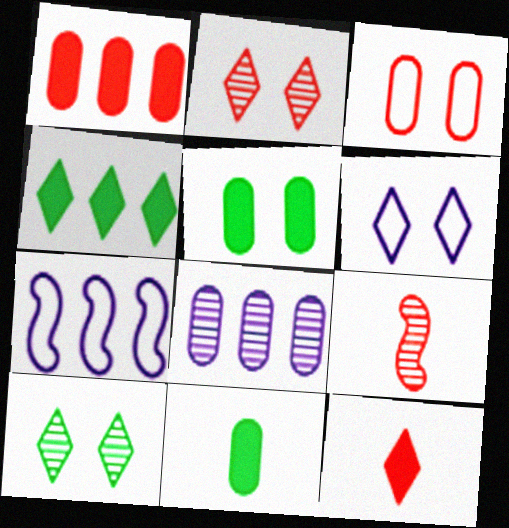[[2, 7, 11], 
[3, 8, 11], 
[8, 9, 10]]